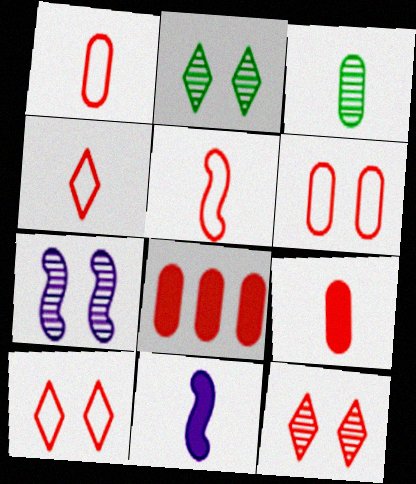[[1, 4, 5], 
[3, 4, 11], 
[5, 8, 12]]